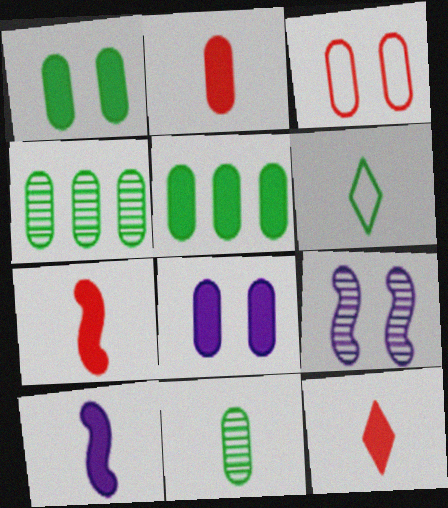[[2, 5, 8], 
[2, 7, 12]]